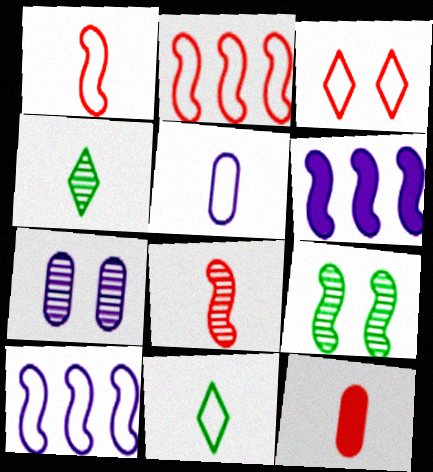[[1, 5, 11], 
[1, 6, 9]]